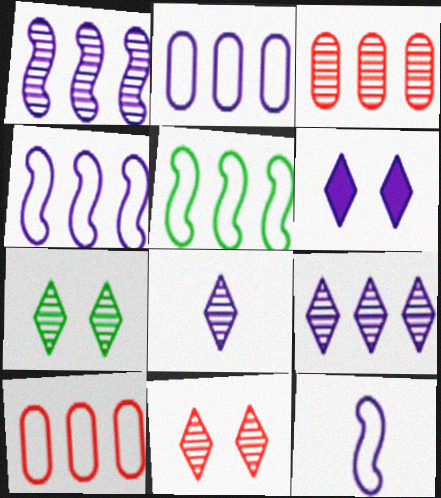[]